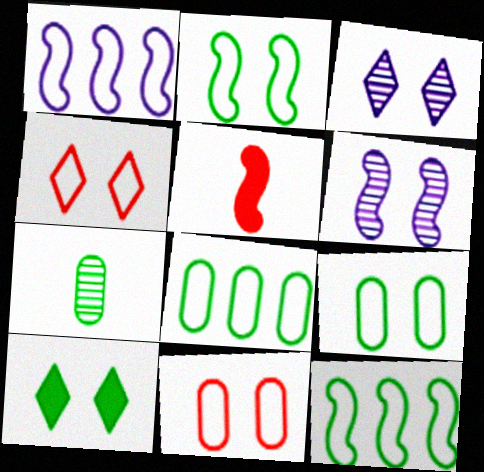[[3, 4, 10], 
[3, 5, 8], 
[5, 6, 12], 
[6, 10, 11], 
[7, 10, 12]]